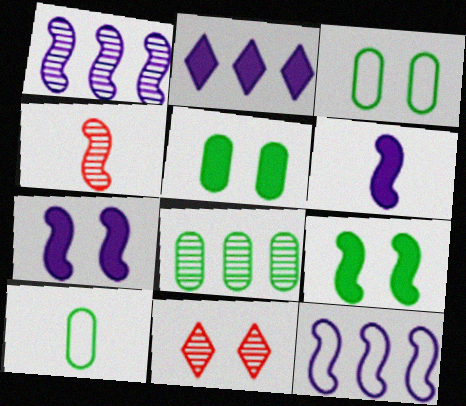[[2, 3, 4], 
[3, 7, 11], 
[4, 9, 12], 
[5, 8, 10]]